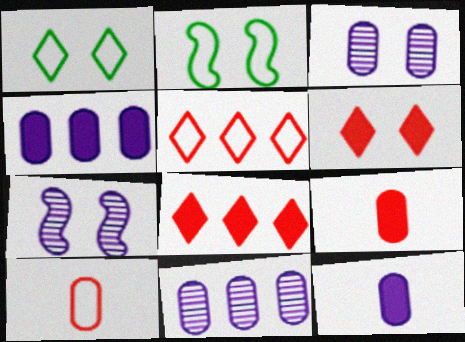[[2, 3, 6]]